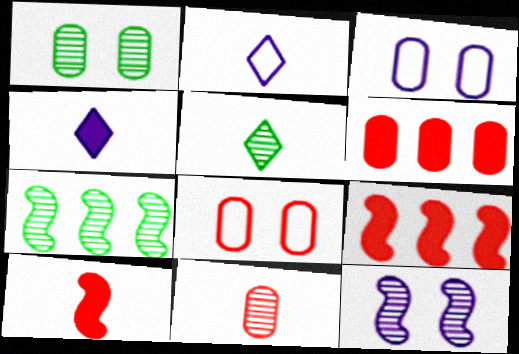[[1, 2, 9], 
[1, 5, 7], 
[3, 5, 9], 
[4, 7, 8], 
[6, 8, 11]]